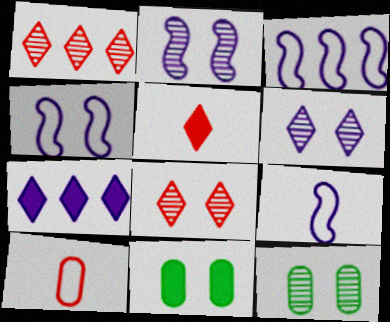[[1, 9, 11], 
[2, 8, 12], 
[3, 4, 9], 
[3, 5, 12], 
[4, 8, 11]]